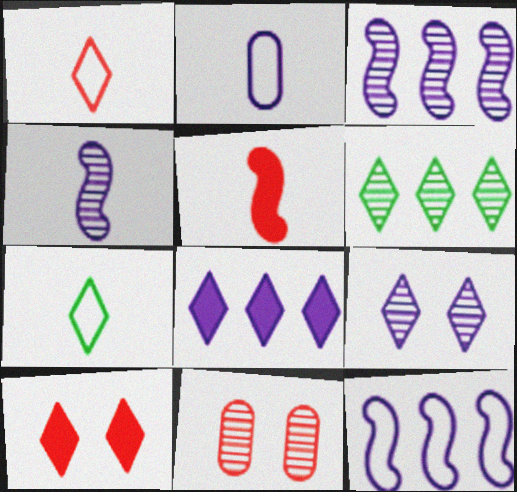[[4, 6, 11]]